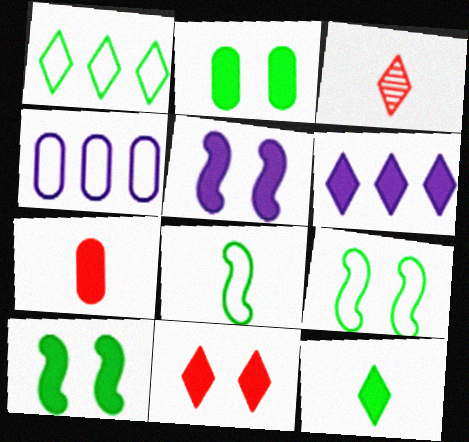[[2, 5, 11], 
[3, 4, 10], 
[6, 7, 10], 
[6, 11, 12]]